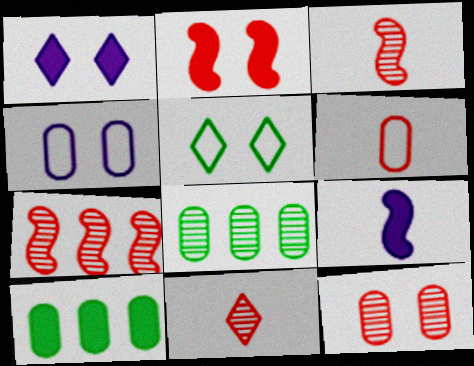[[7, 11, 12]]